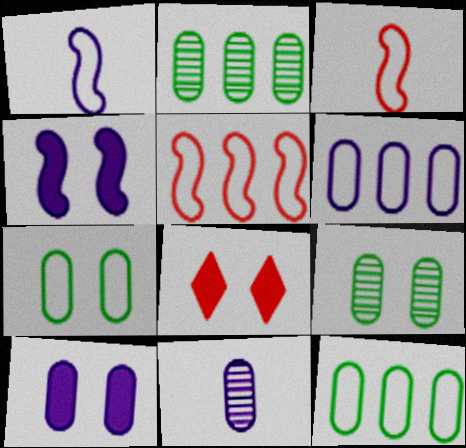[[1, 2, 8], 
[6, 10, 11]]